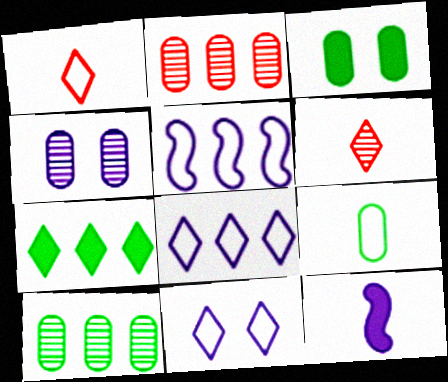[[2, 5, 7], 
[3, 5, 6], 
[3, 9, 10], 
[4, 8, 12], 
[6, 7, 11], 
[6, 9, 12]]